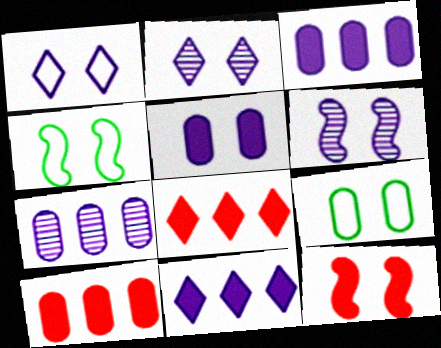[[1, 5, 6], 
[2, 9, 12], 
[4, 6, 12]]